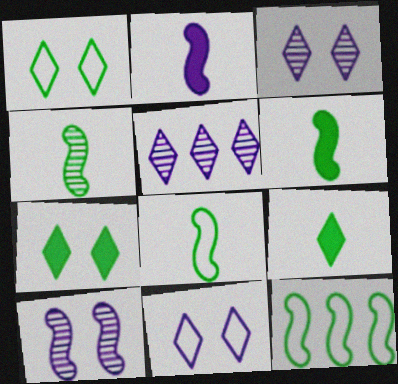[[4, 6, 8]]